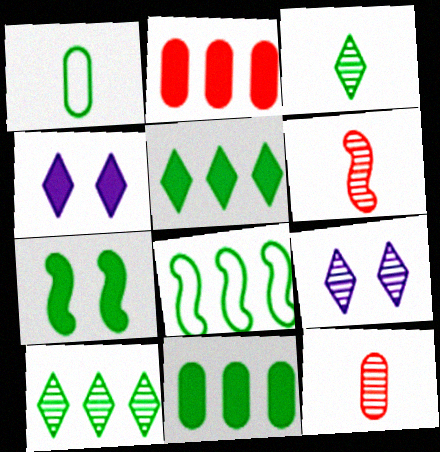[[1, 7, 10], 
[4, 8, 12], 
[8, 10, 11]]